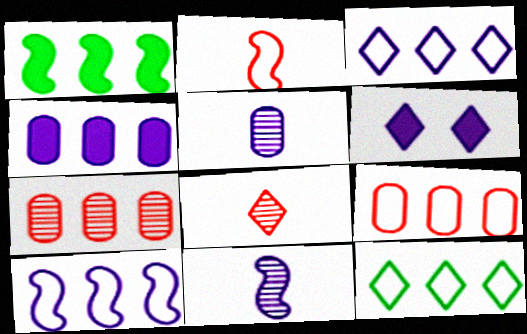[[1, 3, 7], 
[5, 6, 10], 
[6, 8, 12], 
[9, 10, 12]]